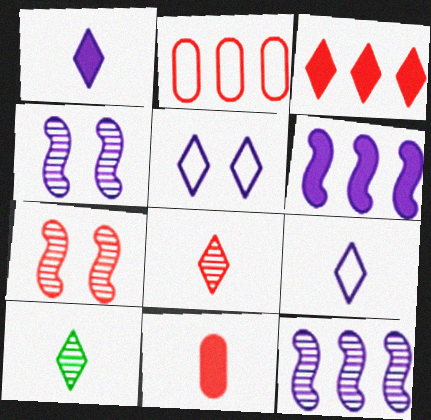[[3, 5, 10]]